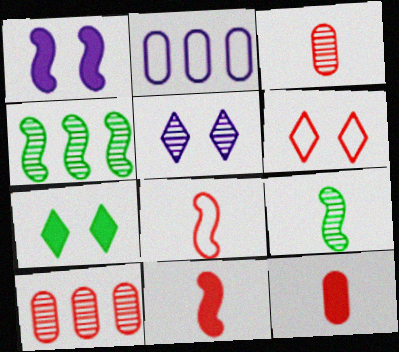[[1, 4, 8], 
[3, 4, 5], 
[5, 6, 7], 
[5, 9, 10], 
[6, 10, 11]]